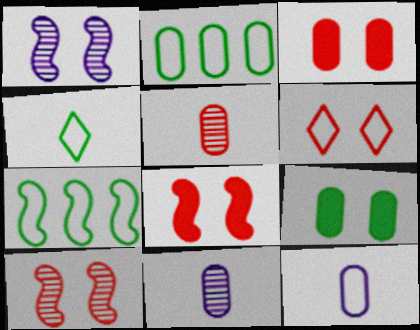[[1, 6, 9], 
[2, 3, 11], 
[3, 6, 10], 
[6, 7, 12]]